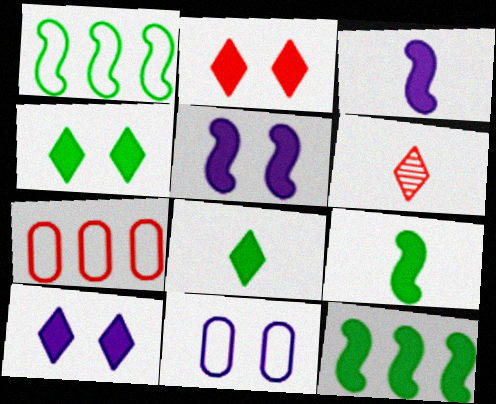[[2, 4, 10], 
[6, 11, 12]]